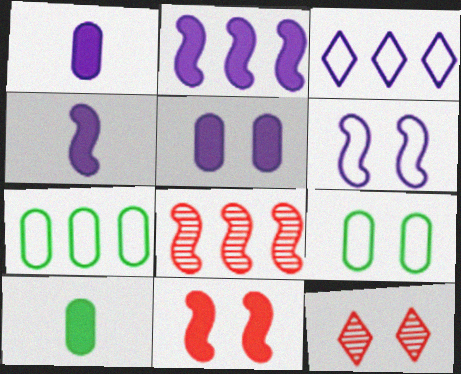[[4, 7, 12]]